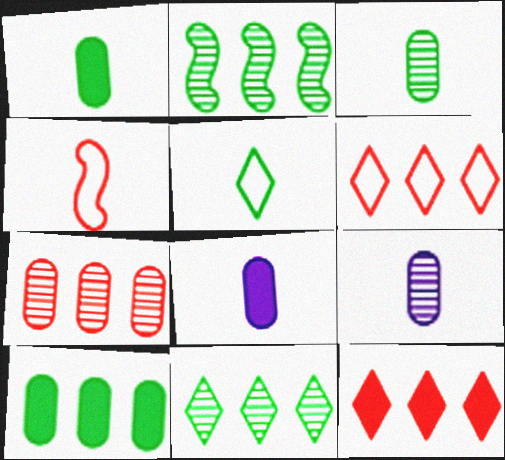[]